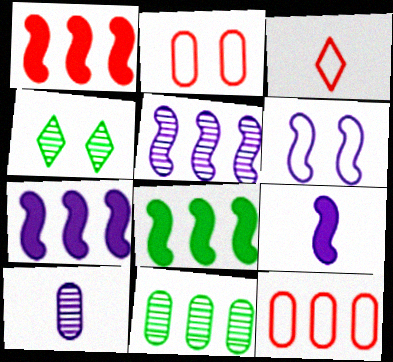[[1, 7, 8], 
[4, 9, 12], 
[5, 6, 9]]